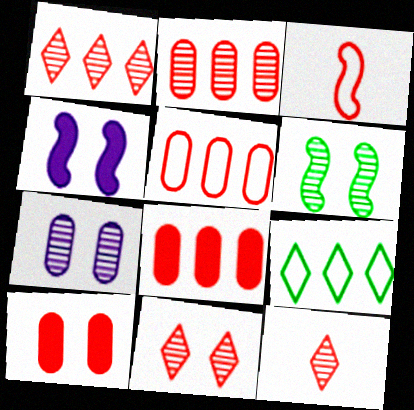[[1, 3, 10], 
[1, 11, 12], 
[2, 5, 8], 
[3, 8, 11], 
[6, 7, 11]]